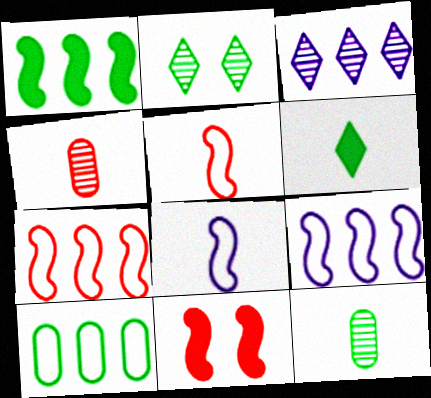[[4, 6, 8]]